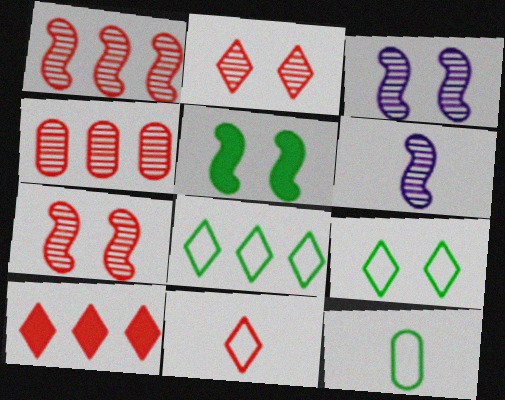[[2, 10, 11], 
[3, 10, 12]]